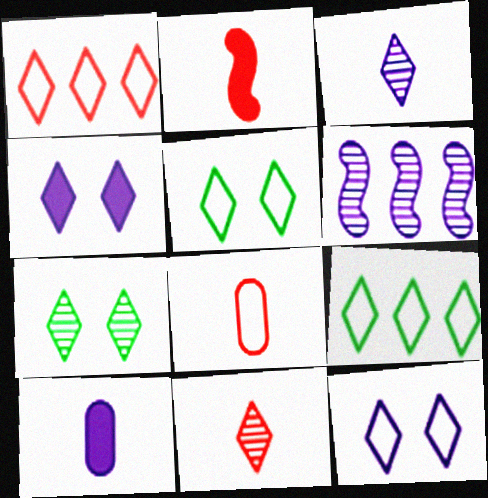[[2, 8, 11], 
[4, 9, 11], 
[6, 10, 12]]